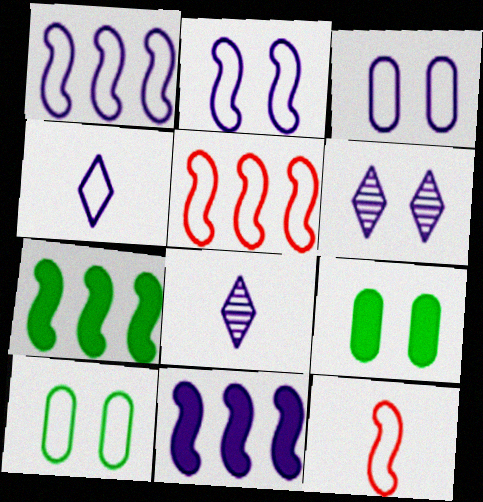[[1, 3, 4], 
[3, 8, 11], 
[4, 5, 10], 
[5, 8, 9]]